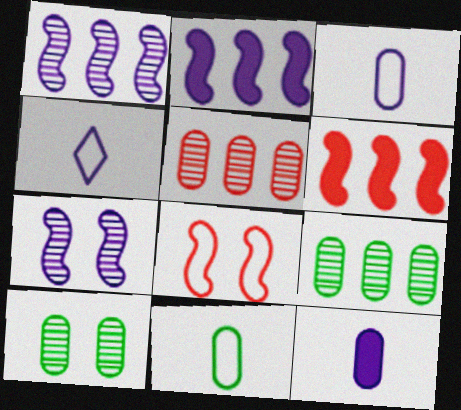[[4, 6, 10]]